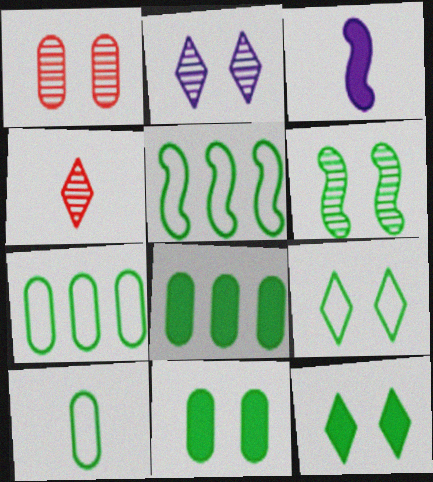[[1, 2, 6], 
[3, 4, 10], 
[5, 9, 10], 
[6, 9, 11]]